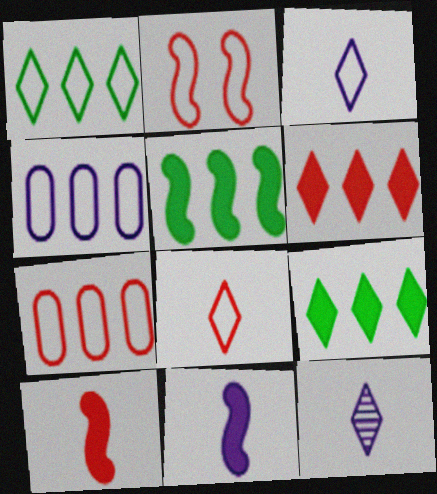[[2, 7, 8]]